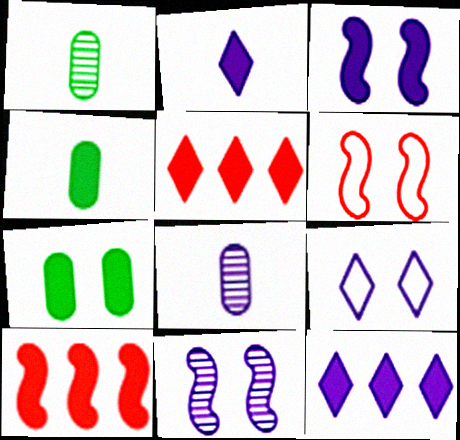[[1, 6, 12], 
[1, 9, 10], 
[2, 7, 10], 
[3, 4, 5]]